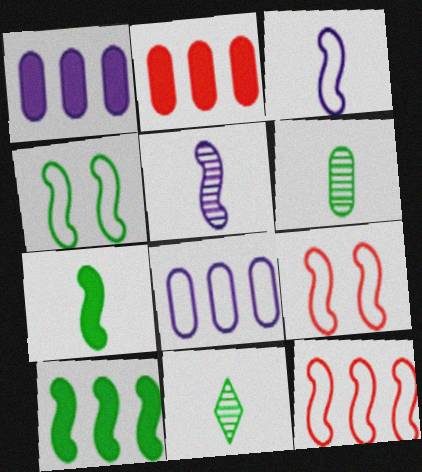[[1, 9, 11], 
[3, 4, 12], 
[5, 9, 10]]